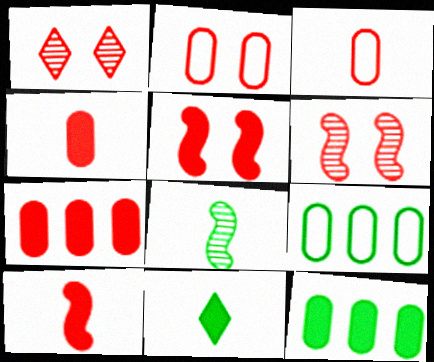[[1, 2, 5]]